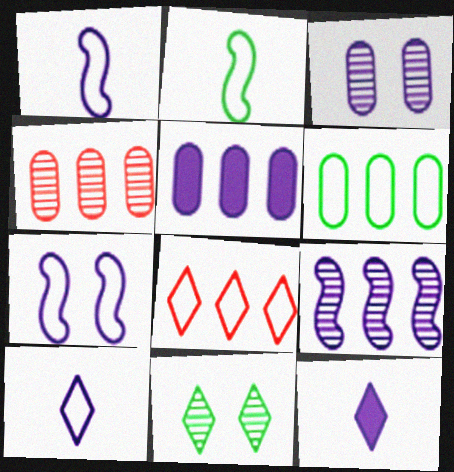[[4, 5, 6], 
[8, 11, 12]]